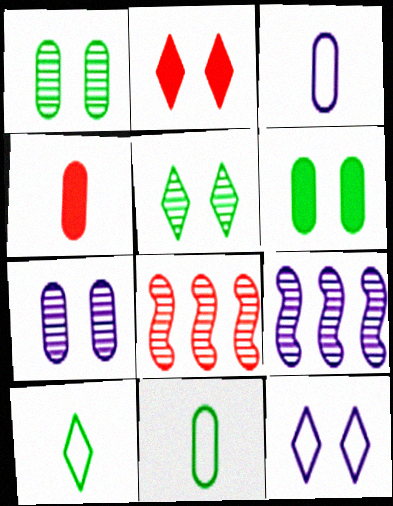[[2, 5, 12], 
[2, 9, 11]]